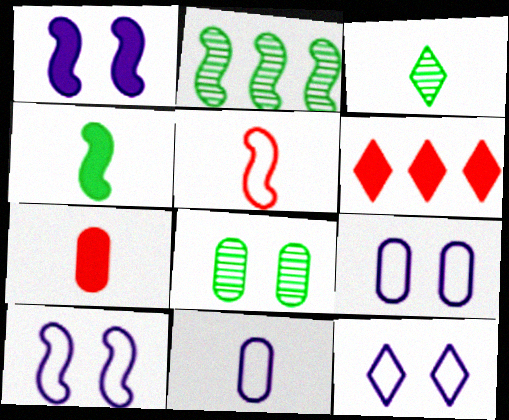[[1, 2, 5], 
[2, 3, 8], 
[2, 7, 12], 
[3, 6, 12], 
[9, 10, 12]]